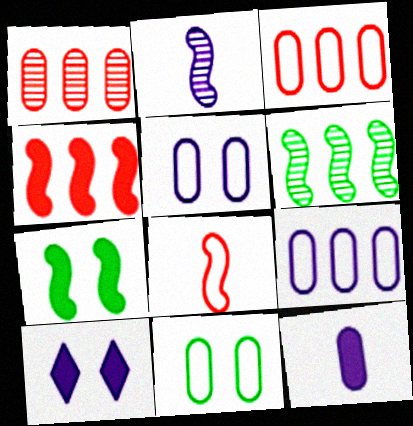[[1, 11, 12], 
[2, 9, 10]]